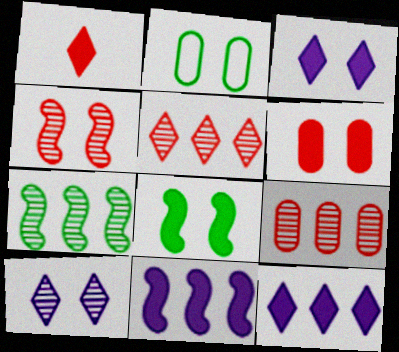[[2, 3, 4], 
[3, 6, 8]]